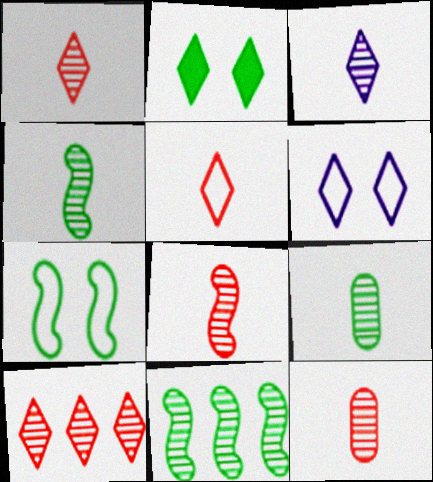[[1, 8, 12], 
[3, 4, 12], 
[3, 8, 9]]